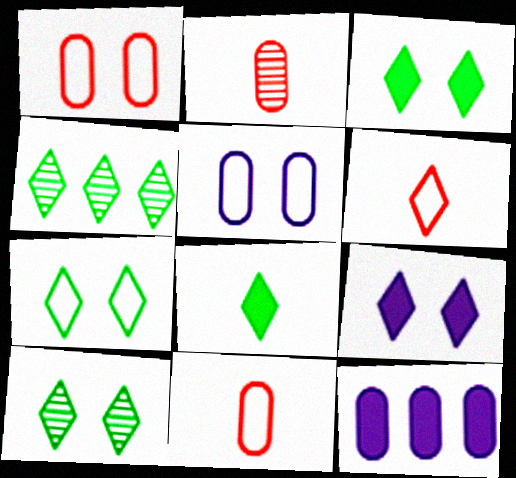[[3, 7, 10], 
[4, 6, 9], 
[4, 7, 8]]